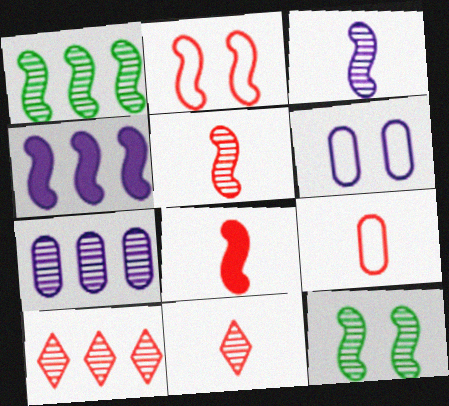[[1, 7, 10], 
[7, 11, 12], 
[8, 9, 11]]